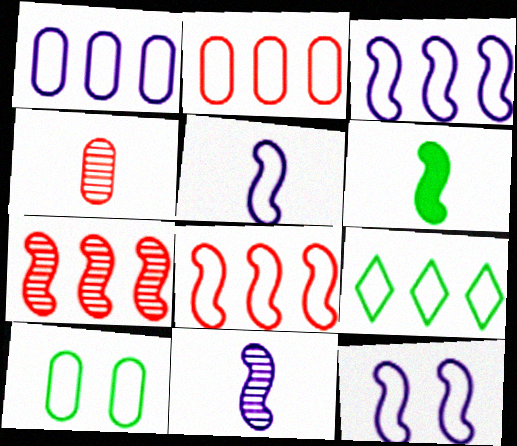[[1, 8, 9], 
[2, 3, 9], 
[3, 5, 12], 
[6, 7, 12]]